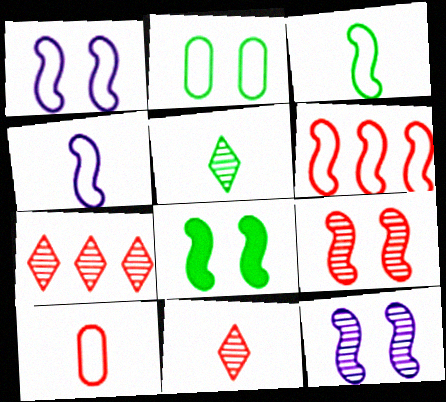[[1, 3, 6], 
[1, 8, 9]]